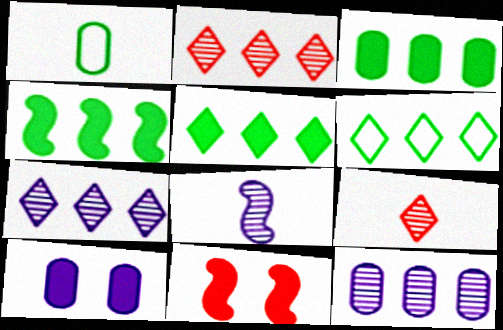[[1, 7, 11], 
[3, 4, 5]]